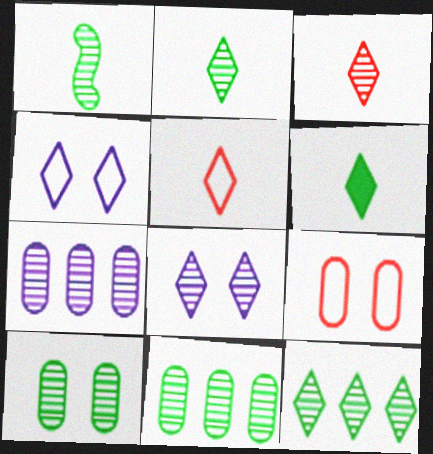[[1, 10, 12], 
[3, 8, 12]]